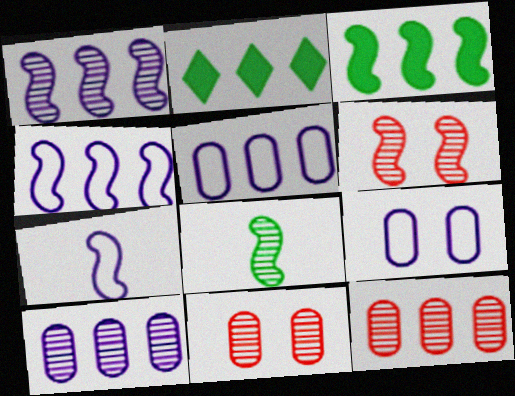[[1, 6, 8], 
[2, 4, 12], 
[2, 7, 11], 
[3, 6, 7]]